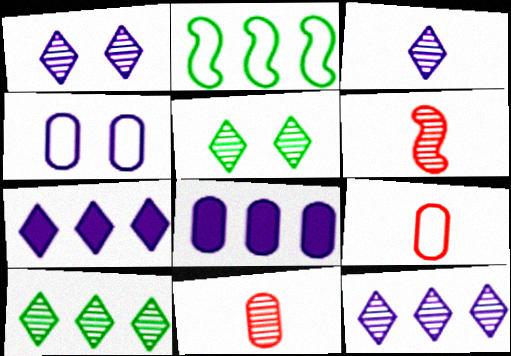[[1, 3, 12]]